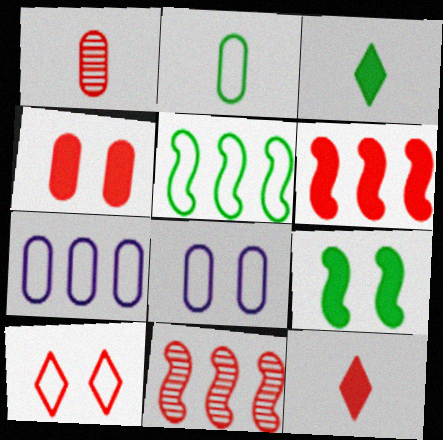[[1, 6, 10], 
[3, 8, 11], 
[4, 6, 12]]